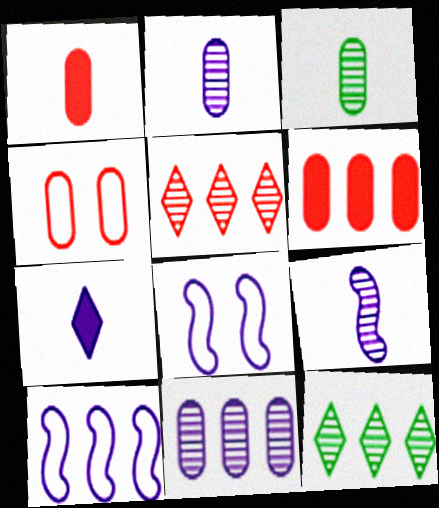[[1, 8, 12], 
[6, 10, 12], 
[7, 8, 11]]